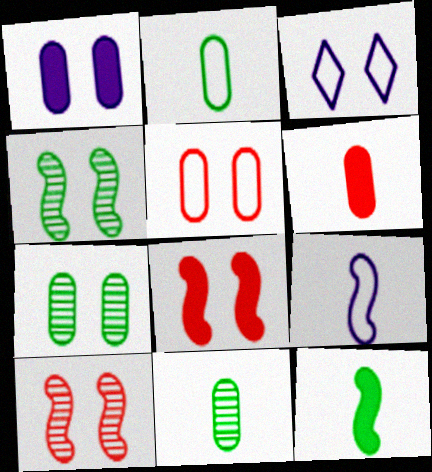[[1, 5, 7], 
[3, 7, 8]]